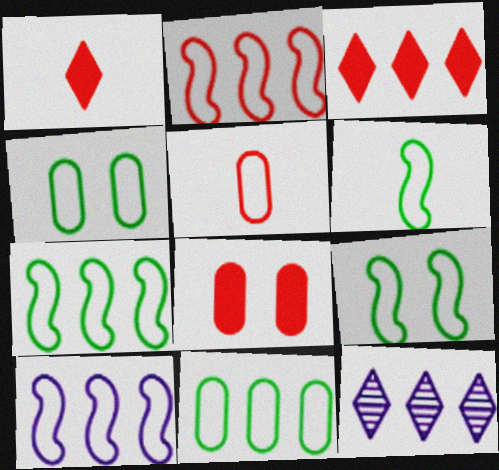[[2, 7, 10], 
[6, 7, 9], 
[6, 8, 12]]